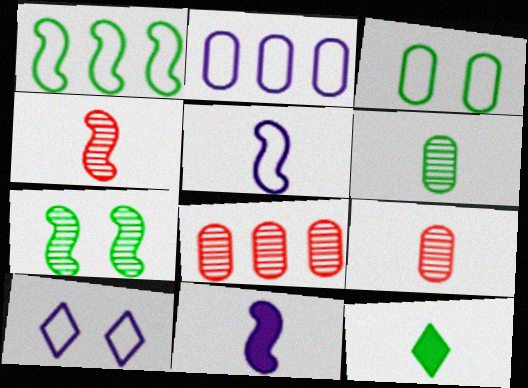[[2, 5, 10], 
[5, 9, 12]]